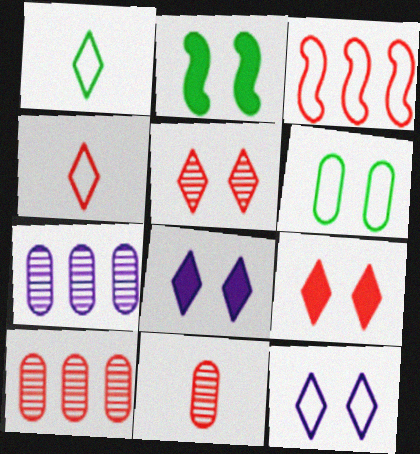[[2, 4, 7], 
[3, 9, 11]]